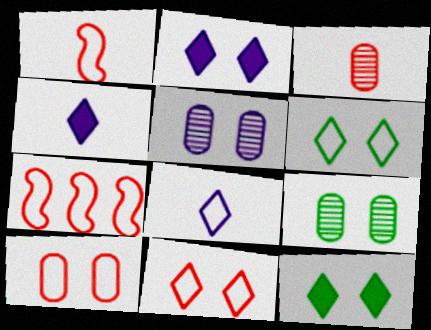[[4, 7, 9]]